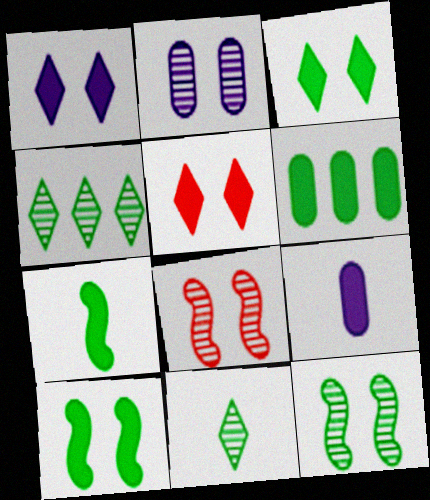[[1, 3, 5], 
[3, 6, 7]]